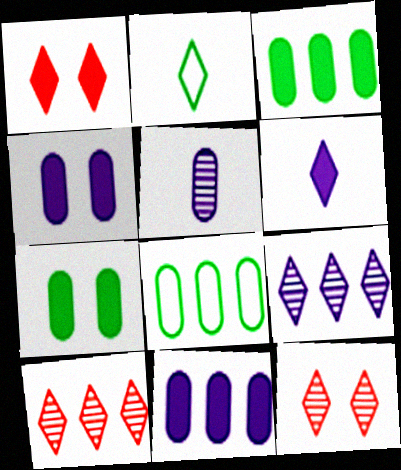[[1, 2, 9]]